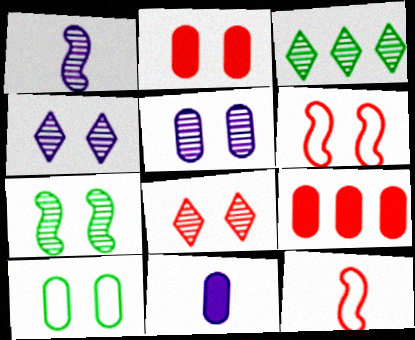[[2, 5, 10], 
[2, 6, 8], 
[3, 6, 11], 
[5, 7, 8], 
[8, 9, 12]]